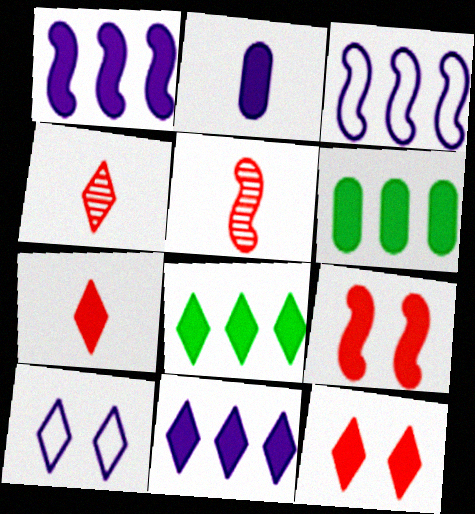[[2, 8, 9], 
[4, 8, 10], 
[5, 6, 10]]